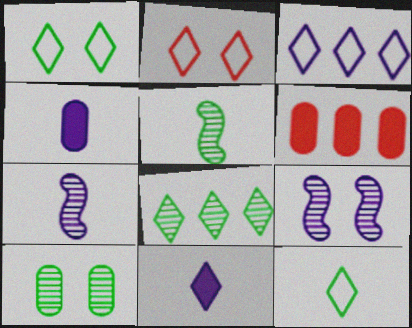[[1, 6, 7], 
[2, 3, 12], 
[2, 8, 11], 
[3, 4, 9], 
[5, 8, 10], 
[6, 9, 12]]